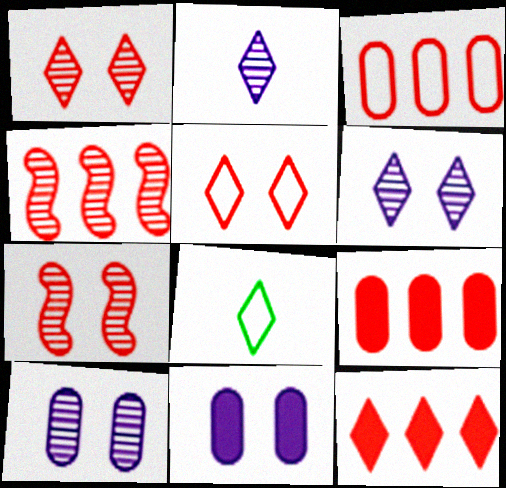[[3, 4, 12], 
[4, 8, 11], 
[6, 8, 12]]